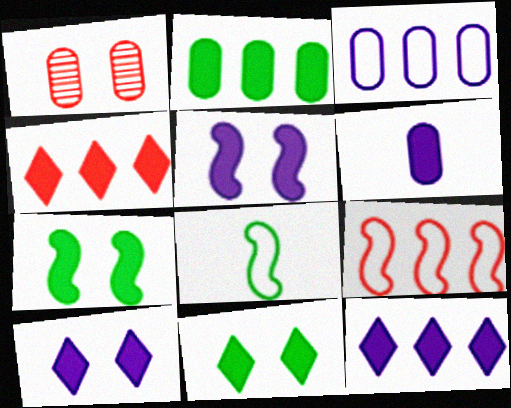[[1, 8, 12], 
[4, 6, 7], 
[5, 6, 12]]